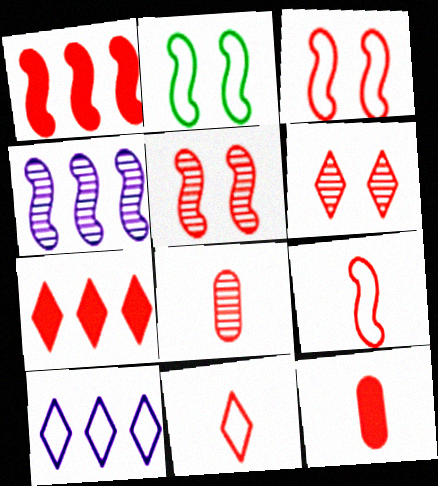[[1, 5, 9], 
[3, 7, 8], 
[6, 7, 11]]